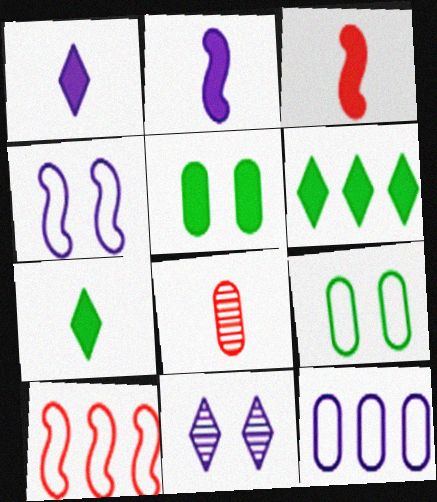[[2, 11, 12], 
[4, 6, 8], 
[5, 8, 12]]